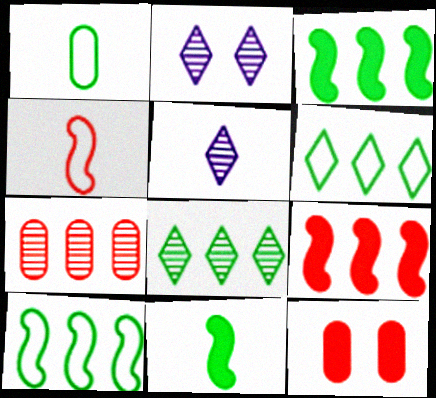[[1, 2, 9], 
[5, 10, 12]]